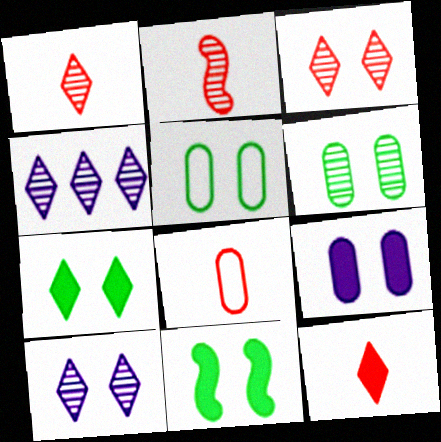[[2, 4, 6], 
[2, 8, 12], 
[4, 8, 11]]